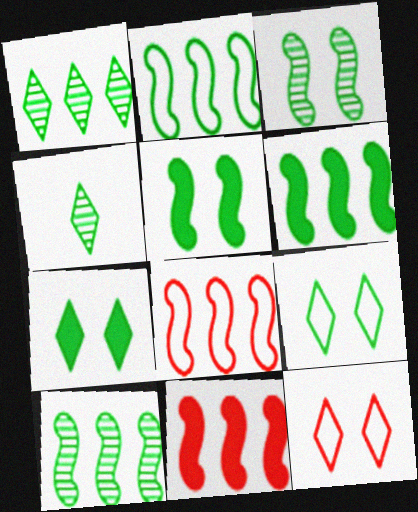[[2, 6, 10]]